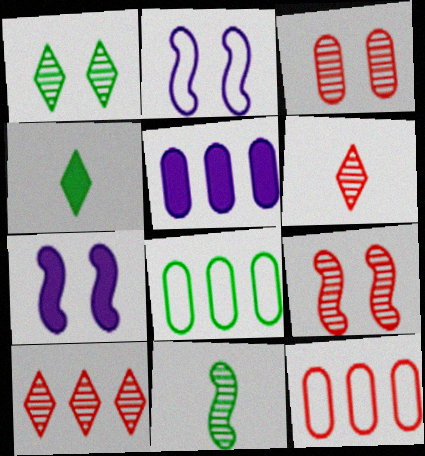[[6, 7, 8]]